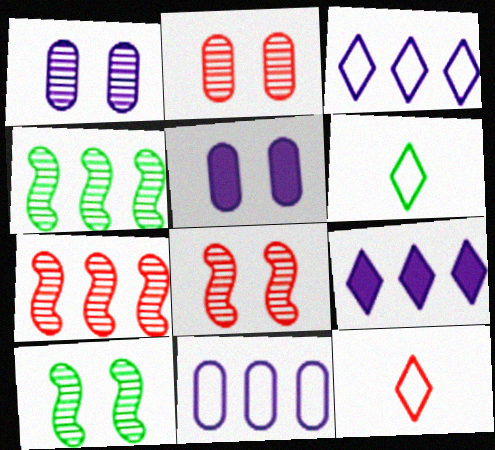[[4, 5, 12], 
[5, 6, 7]]